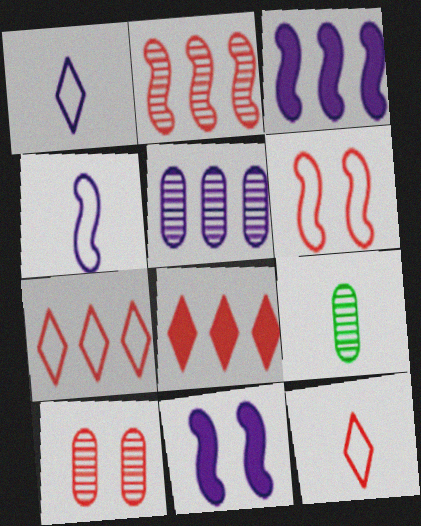[[1, 5, 11], 
[5, 9, 10], 
[7, 9, 11]]